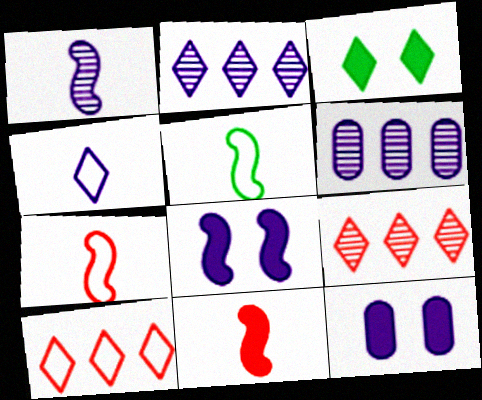[[1, 5, 11], 
[3, 4, 9], 
[3, 6, 7], 
[4, 6, 8], 
[5, 9, 12]]